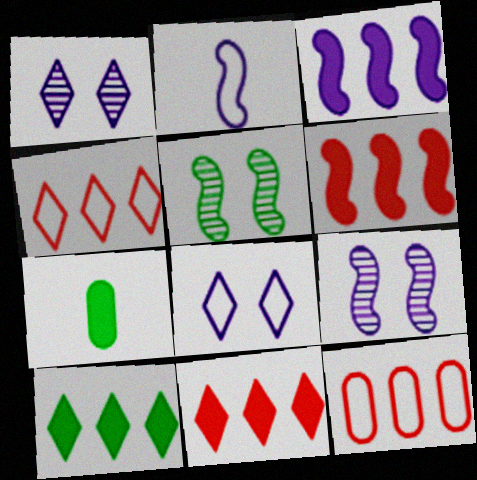[[2, 3, 9], 
[2, 5, 6], 
[4, 7, 9]]